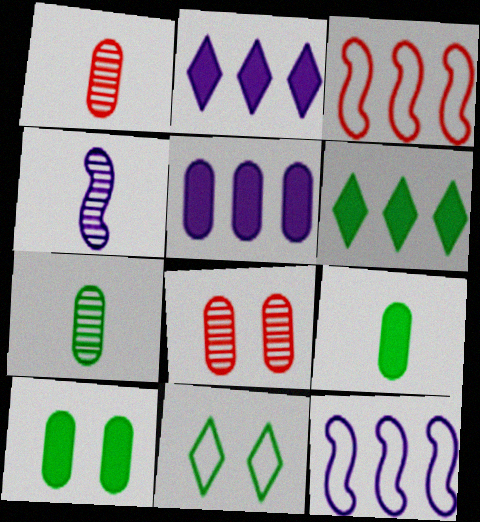[]